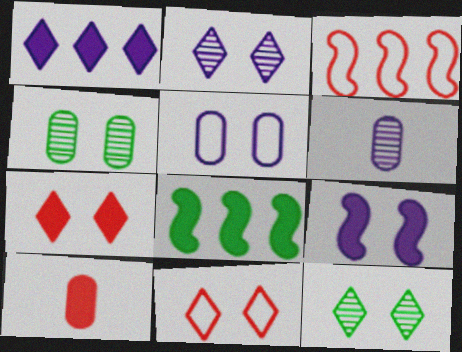[[2, 5, 9], 
[4, 9, 11], 
[6, 8, 11]]